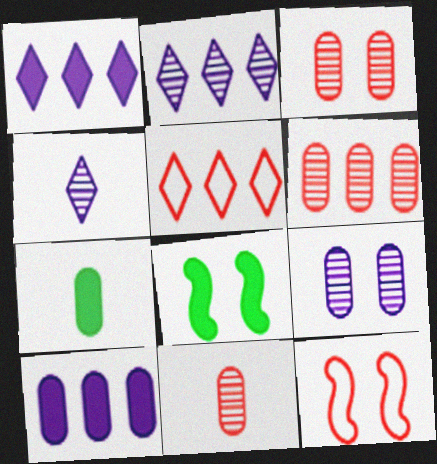[[2, 7, 12], 
[3, 6, 11]]